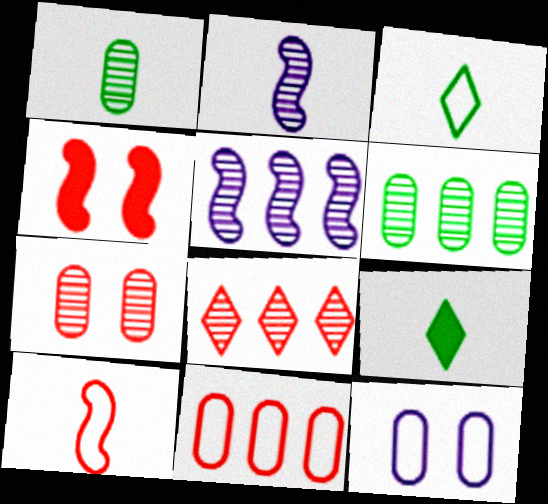[[5, 6, 8]]